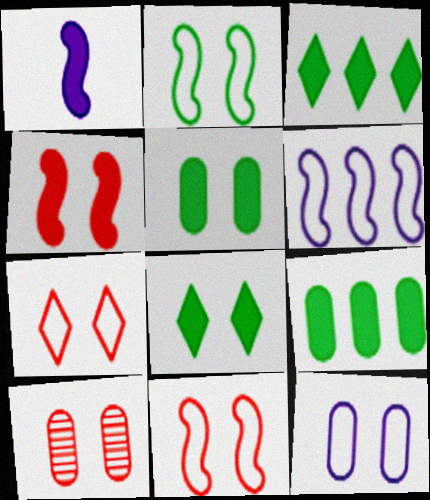[[2, 7, 12], 
[4, 7, 10], 
[5, 10, 12]]